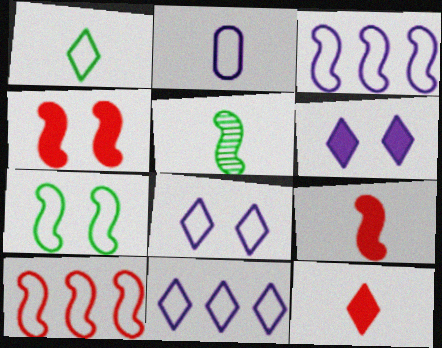[[2, 3, 8], 
[2, 5, 12], 
[3, 4, 5]]